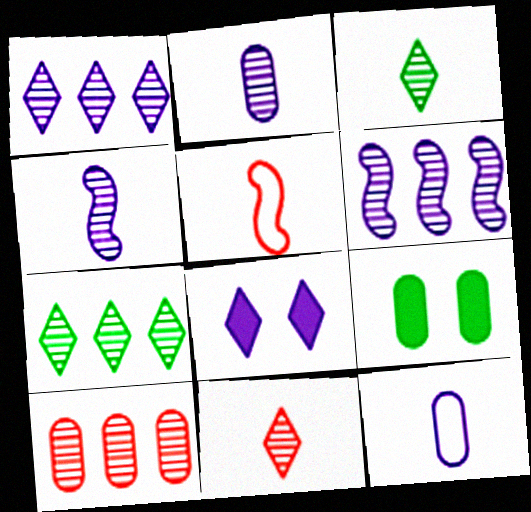[[1, 5, 9], 
[6, 7, 10], 
[6, 8, 12], 
[9, 10, 12]]